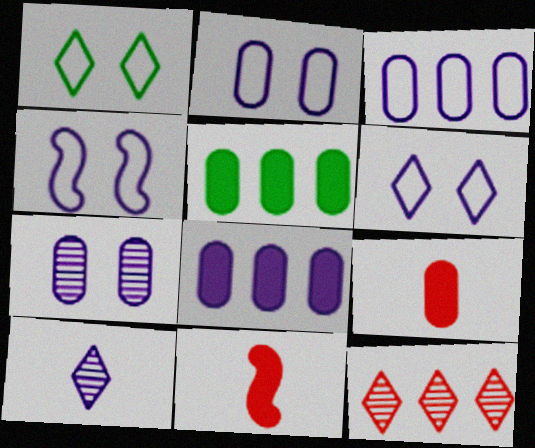[[2, 4, 6], 
[4, 8, 10]]